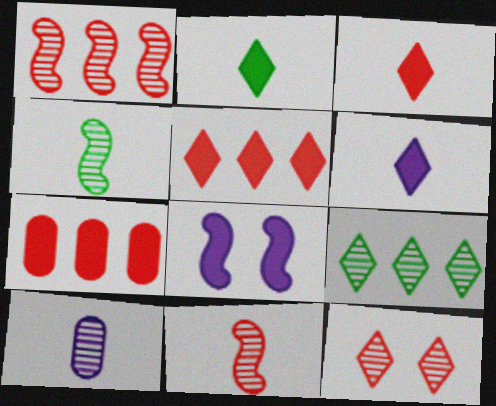[[2, 3, 6], 
[2, 7, 8]]